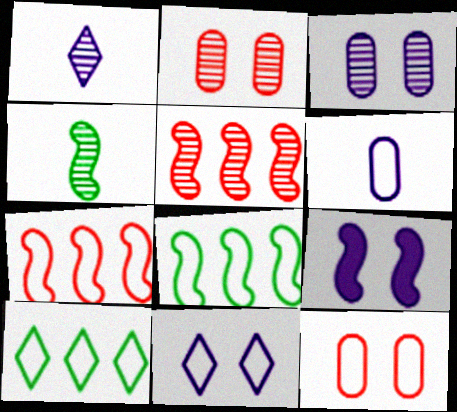[[3, 9, 11], 
[4, 7, 9]]